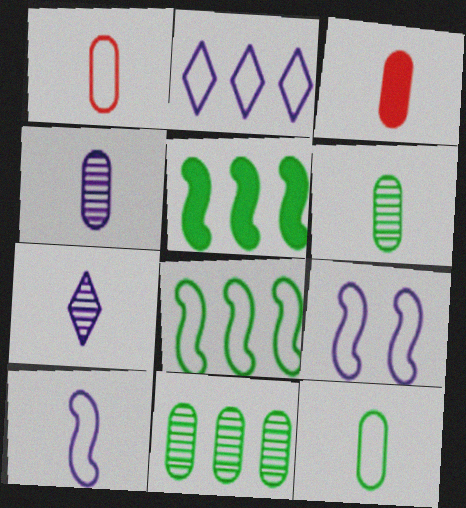[[3, 4, 12]]